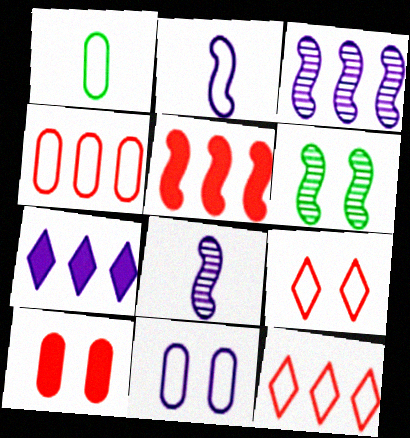[[1, 4, 11], 
[2, 5, 6], 
[7, 8, 11]]